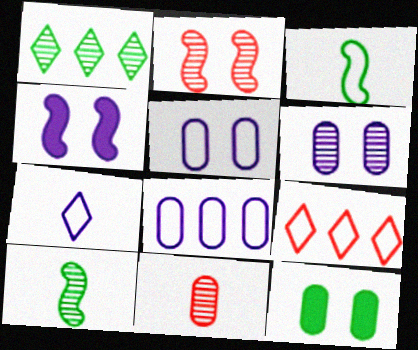[[1, 3, 12], 
[3, 5, 9], 
[8, 11, 12]]